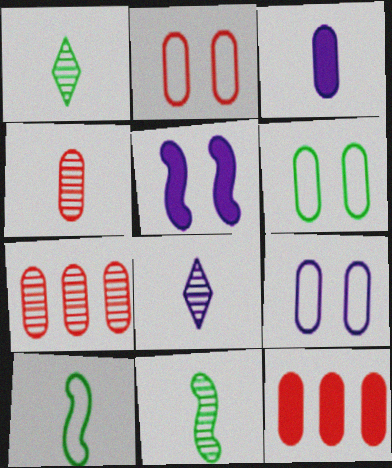[[2, 4, 12], 
[2, 6, 9], 
[3, 6, 7], 
[4, 8, 11]]